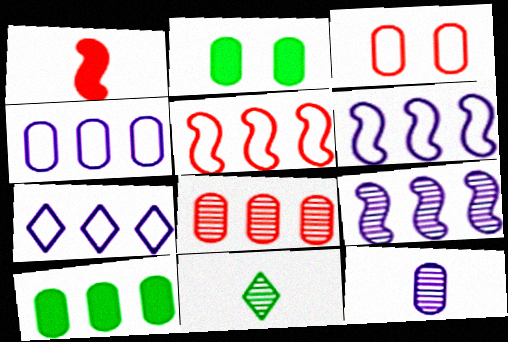[[3, 10, 12], 
[4, 6, 7], 
[4, 8, 10]]